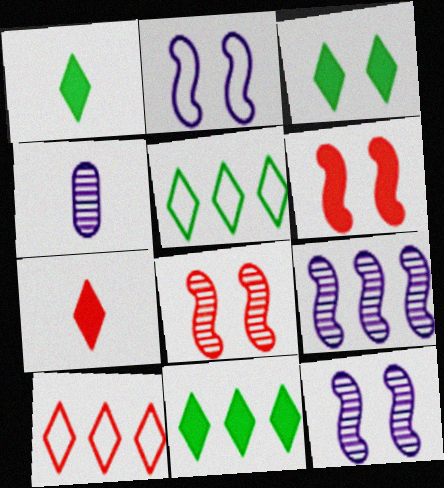[[1, 3, 11], 
[4, 5, 6]]